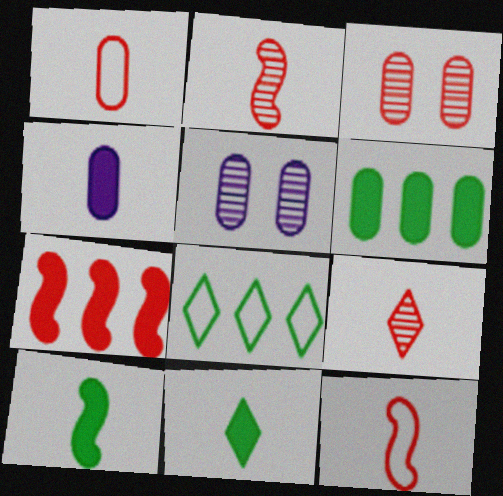[[1, 5, 6]]